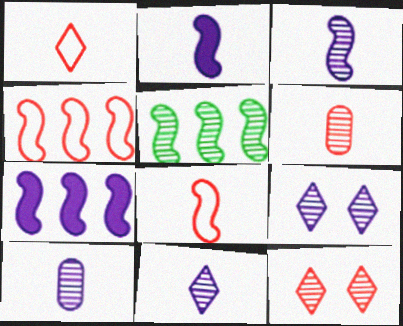[[3, 10, 11], 
[4, 5, 7], 
[5, 6, 9], 
[5, 10, 12]]